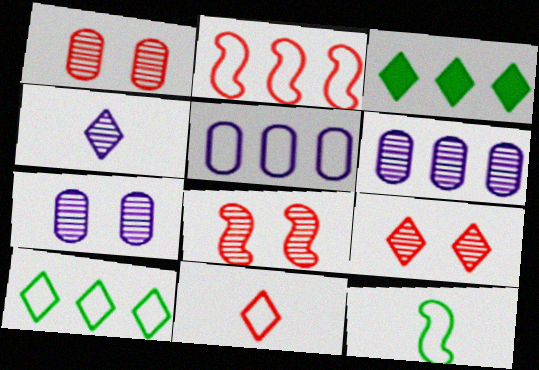[[1, 8, 9], 
[2, 3, 6], 
[2, 5, 10]]